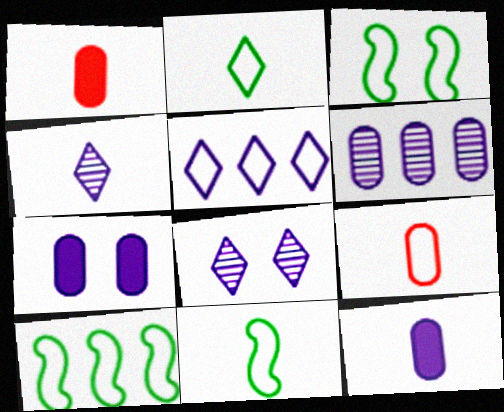[[1, 4, 11], 
[1, 8, 10], 
[3, 5, 9], 
[3, 10, 11]]